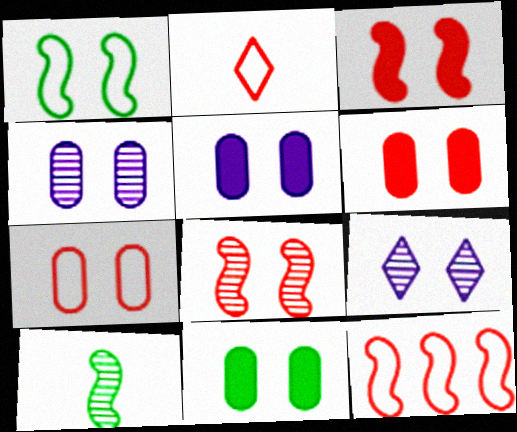[[1, 6, 9], 
[2, 7, 12], 
[4, 7, 11], 
[5, 6, 11]]